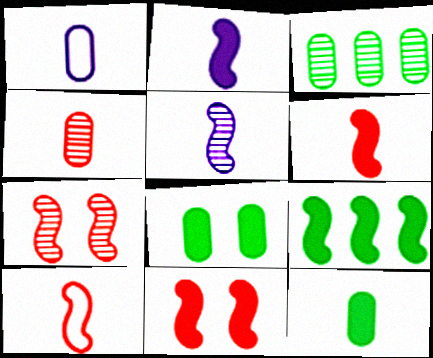[[1, 4, 12], 
[2, 9, 11]]